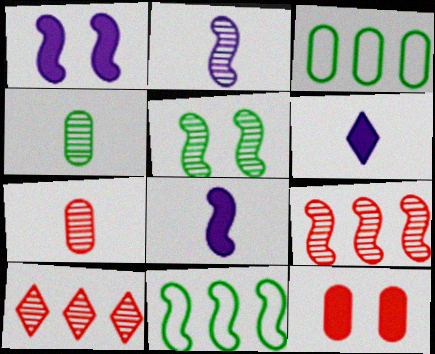[[2, 5, 9]]